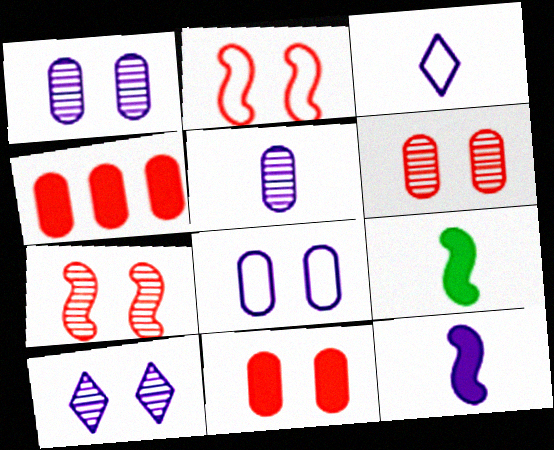[[3, 5, 12]]